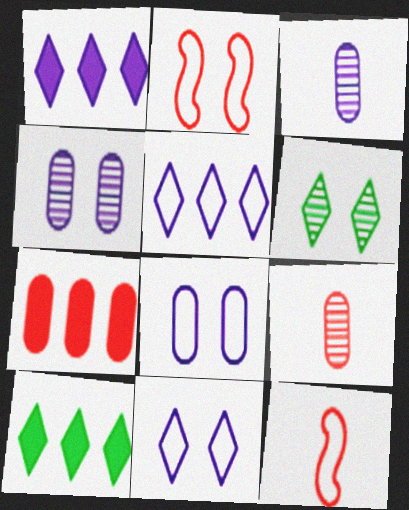[[2, 3, 10], 
[4, 10, 12]]